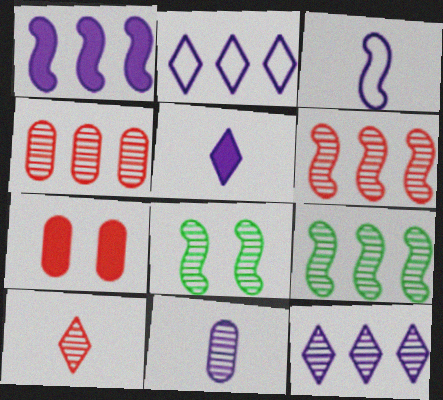[[3, 5, 11], 
[4, 9, 12]]